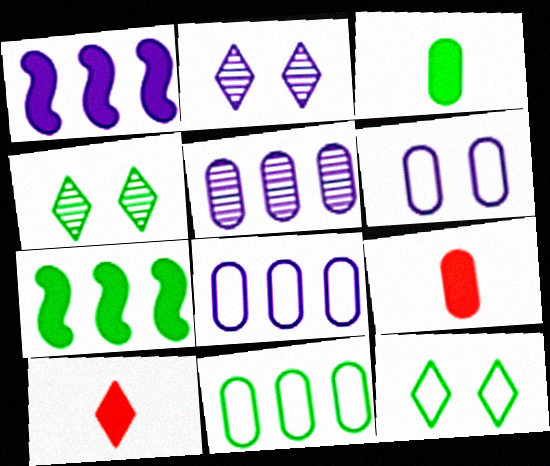[]